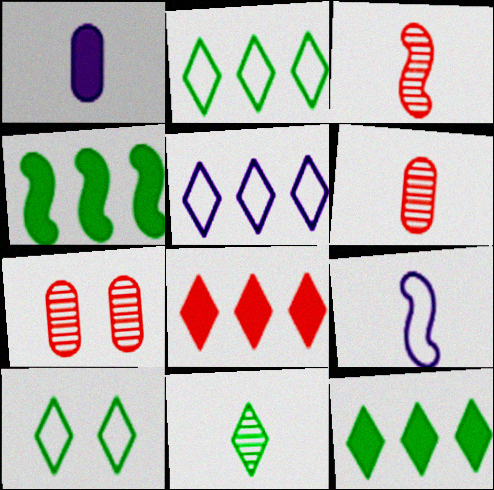[[7, 9, 12], 
[10, 11, 12]]